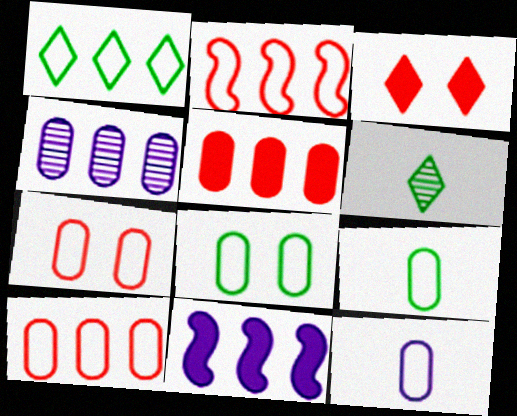[[6, 7, 11], 
[8, 10, 12]]